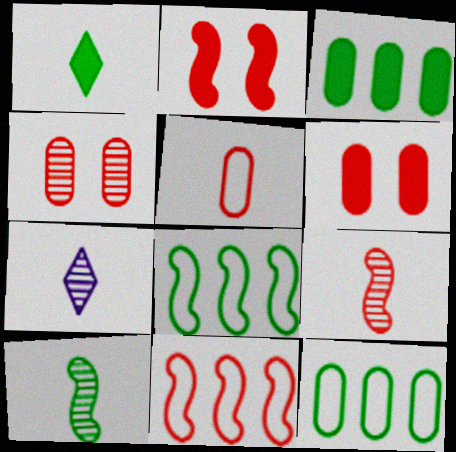[[2, 7, 12], 
[2, 9, 11], 
[6, 7, 8]]